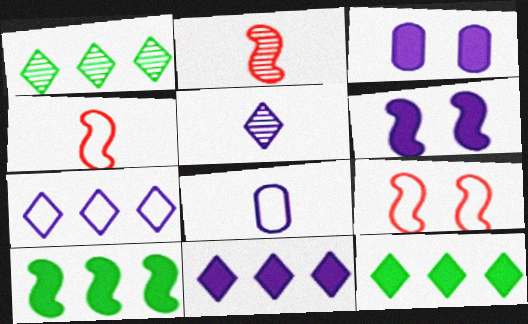[[1, 3, 4]]